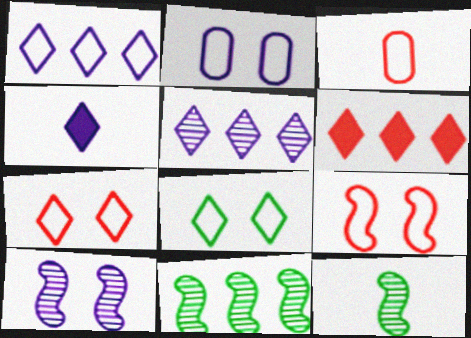[[2, 6, 12], 
[2, 8, 9], 
[3, 4, 12]]